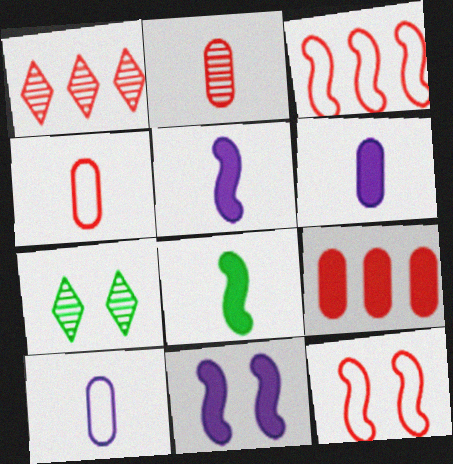[[1, 3, 9], 
[3, 6, 7]]